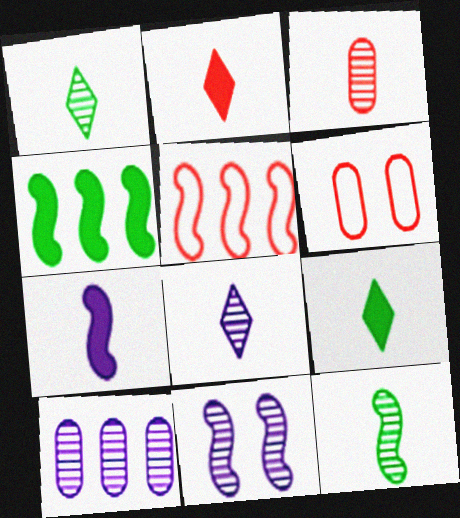[[3, 8, 12], 
[4, 6, 8], 
[8, 10, 11]]